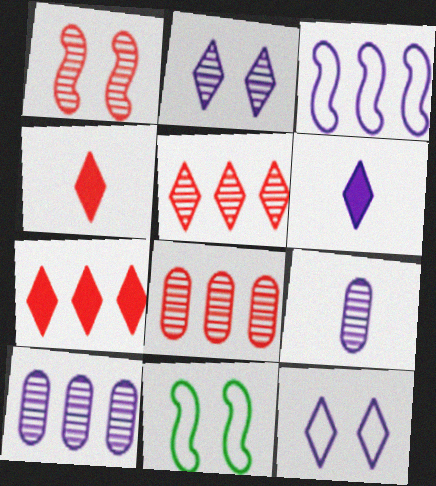[[4, 10, 11], 
[6, 8, 11], 
[7, 9, 11]]